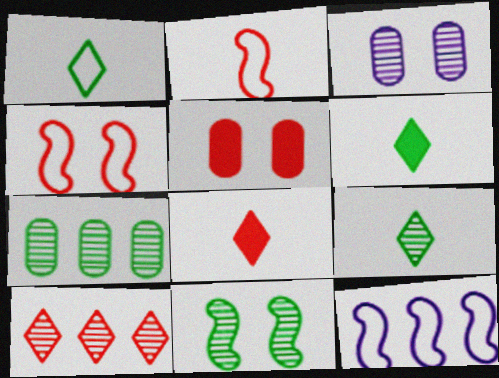[[1, 6, 9], 
[2, 5, 10], 
[5, 9, 12], 
[7, 9, 11]]